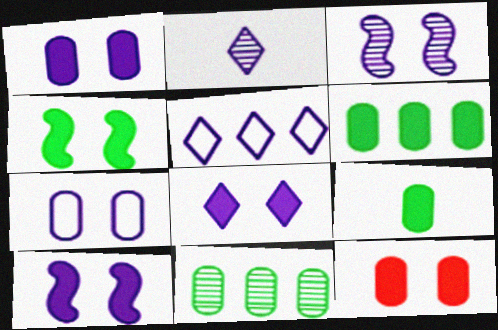[[1, 8, 10], 
[2, 5, 8], 
[3, 7, 8], 
[4, 8, 12]]